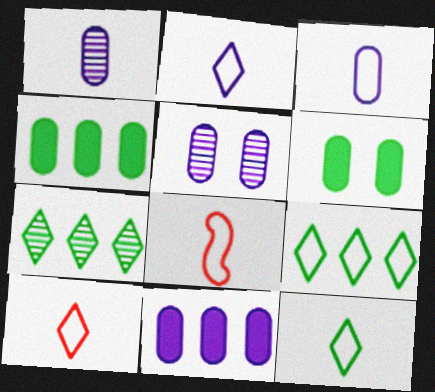[[2, 10, 12], 
[3, 5, 11], 
[3, 8, 12]]